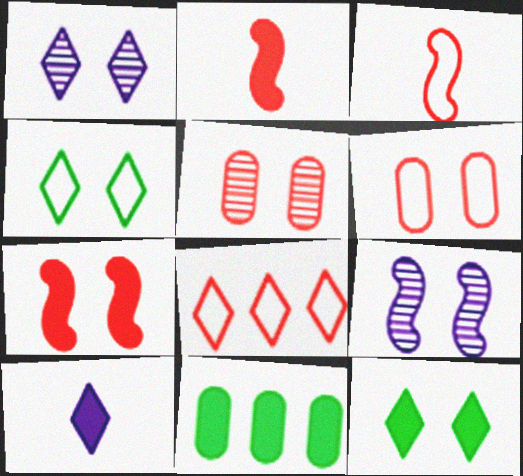[[1, 3, 11], 
[2, 5, 8], 
[3, 6, 8], 
[6, 9, 12], 
[7, 10, 11]]